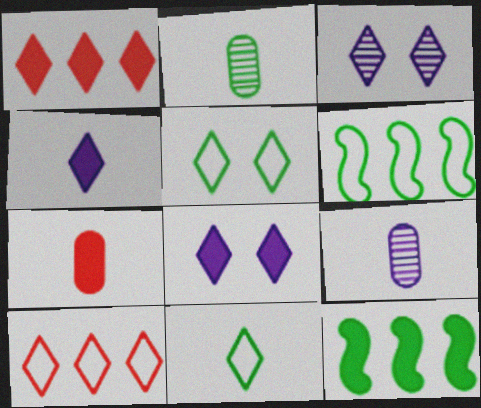[[1, 3, 11], 
[2, 5, 12], 
[3, 6, 7], 
[7, 8, 12]]